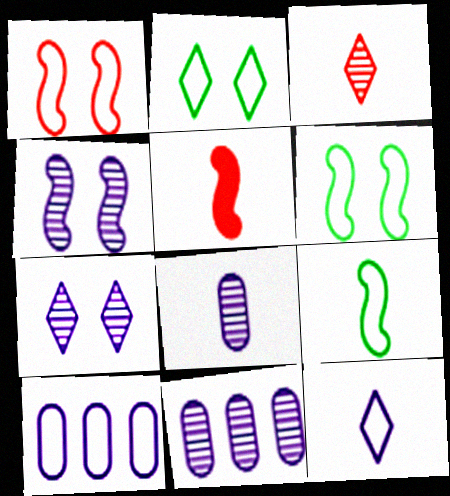[[2, 5, 11]]